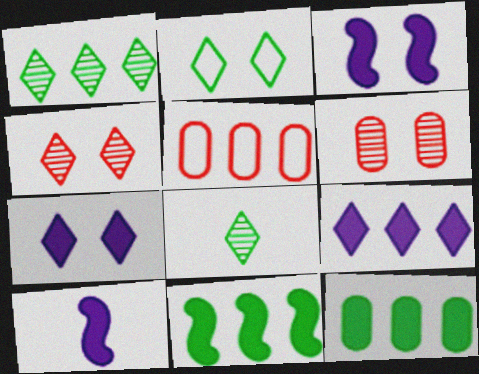[[2, 3, 6], 
[2, 4, 7], 
[3, 5, 8]]